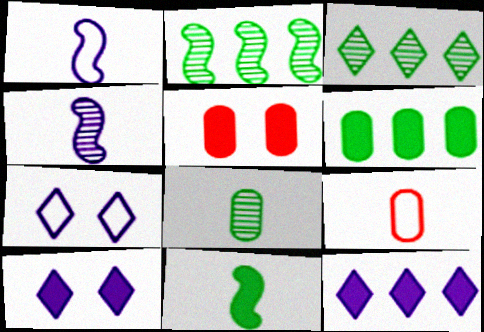[[1, 3, 5], 
[2, 9, 10], 
[5, 11, 12]]